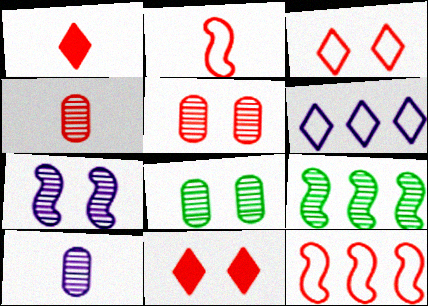[[1, 2, 4], 
[1, 5, 12], 
[4, 11, 12]]